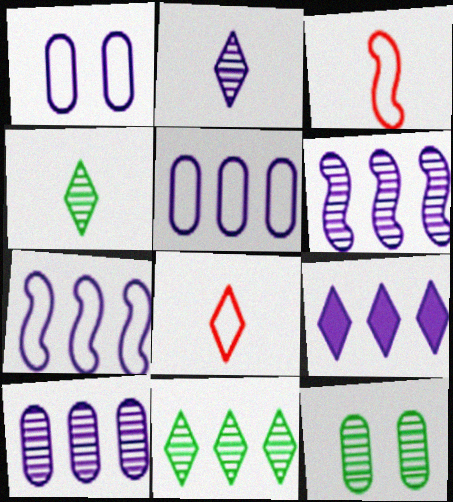[[3, 9, 12], 
[5, 6, 9], 
[7, 9, 10]]